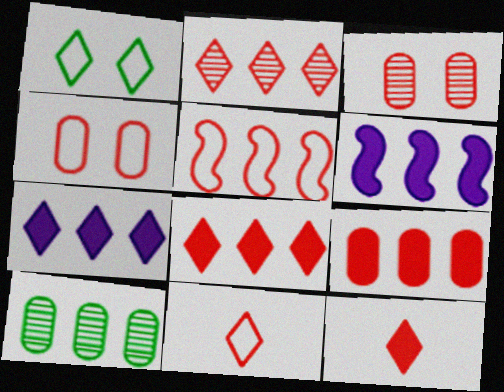[[2, 5, 9], 
[3, 5, 12], 
[4, 5, 11], 
[5, 7, 10]]